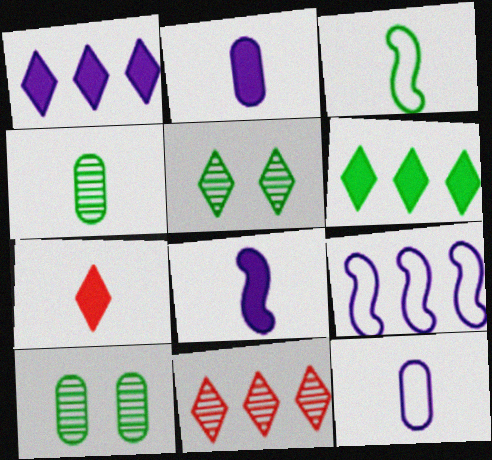[[3, 6, 10], 
[7, 9, 10]]